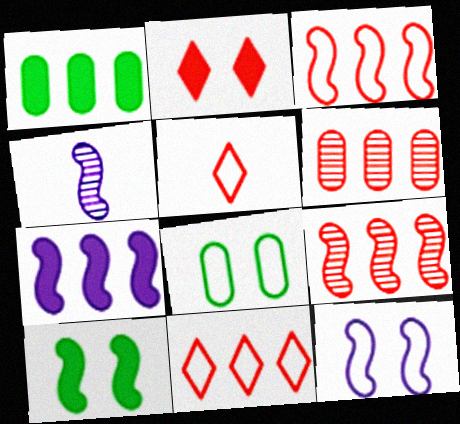[[3, 4, 10], 
[4, 7, 12]]